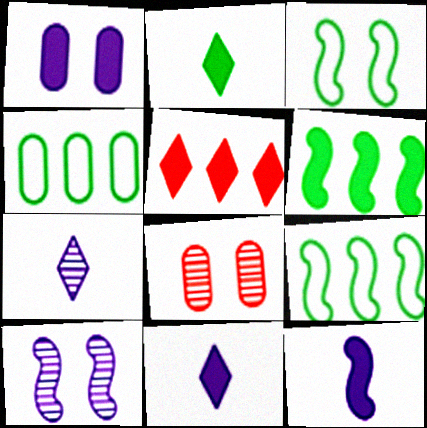[[8, 9, 11]]